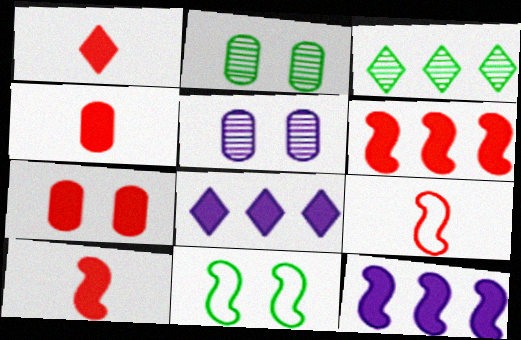[[1, 4, 10], 
[1, 6, 7], 
[2, 8, 9]]